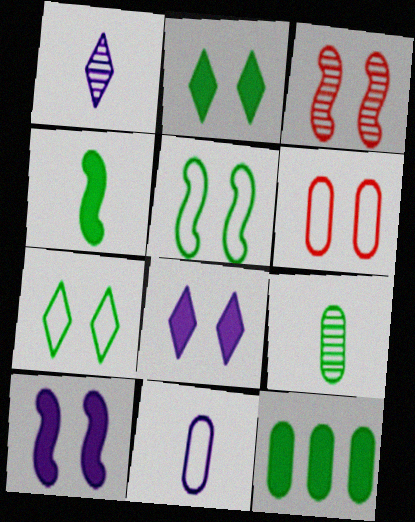[[2, 4, 12], 
[3, 5, 10]]